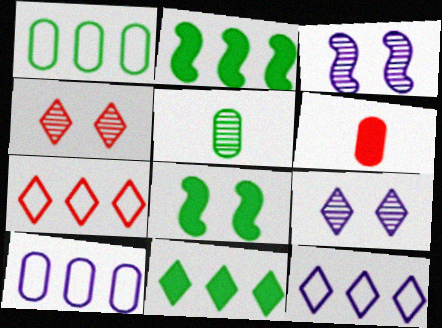[]